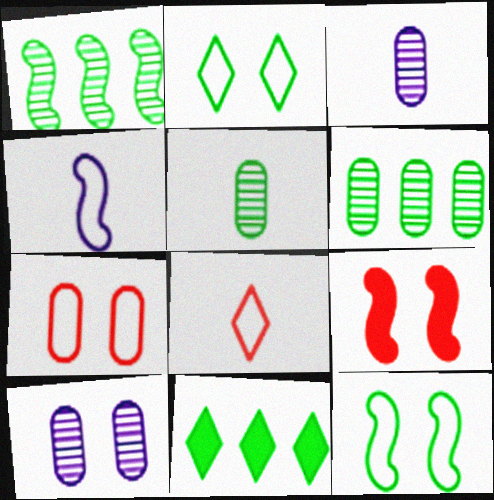[[1, 4, 9], 
[2, 9, 10], 
[5, 11, 12]]